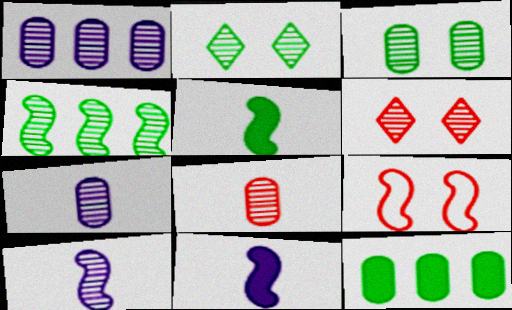[[1, 3, 8], 
[4, 6, 7], 
[4, 9, 11]]